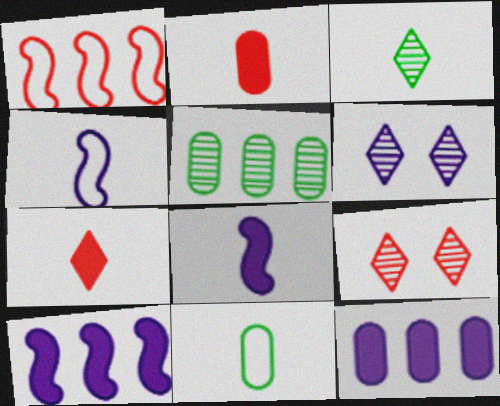[[1, 2, 9], 
[2, 3, 4], 
[4, 6, 12], 
[9, 10, 11]]